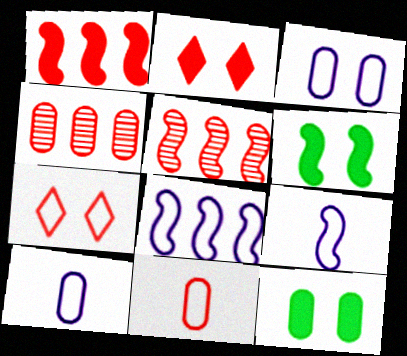[[2, 5, 11], 
[4, 10, 12], 
[5, 6, 9]]